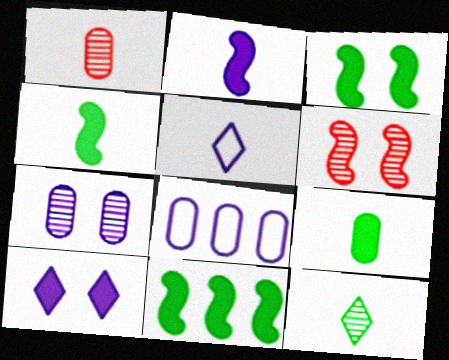[[1, 4, 5], 
[3, 4, 11]]